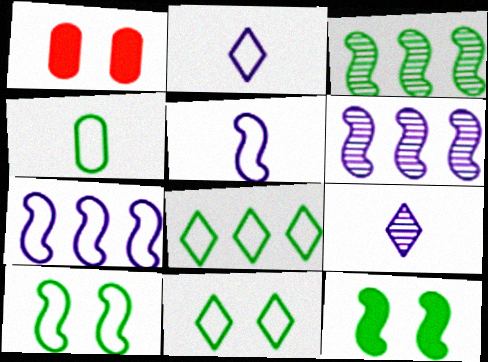[[1, 2, 3], 
[4, 8, 10]]